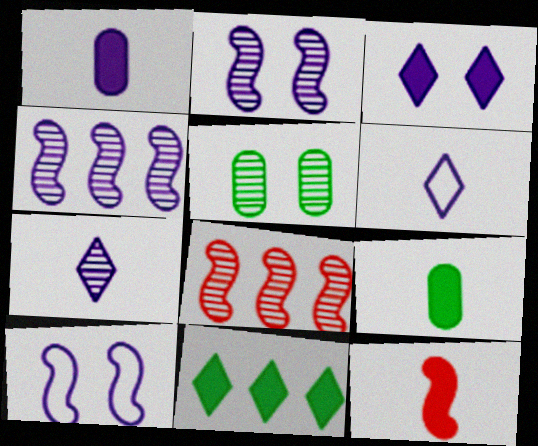[[5, 7, 8]]